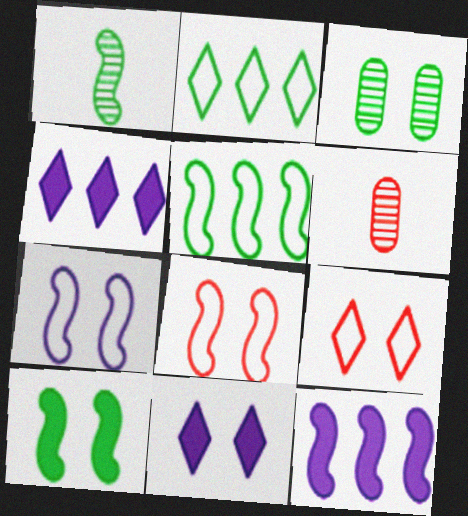[[1, 5, 10], 
[1, 8, 12], 
[3, 8, 11], 
[5, 6, 11]]